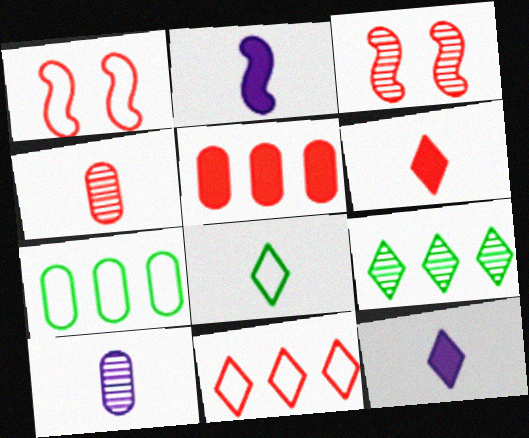[[2, 4, 8], 
[3, 7, 12], 
[3, 9, 10]]